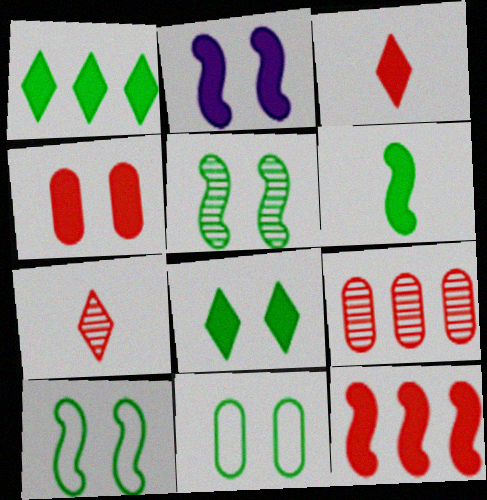[[2, 4, 8], 
[2, 6, 12], 
[3, 4, 12], 
[5, 8, 11]]